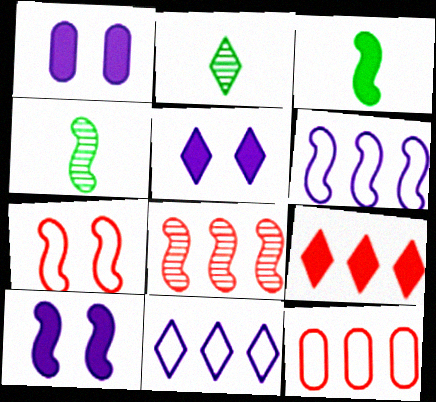[[1, 3, 9], 
[1, 5, 10], 
[2, 10, 12], 
[4, 5, 12], 
[8, 9, 12]]